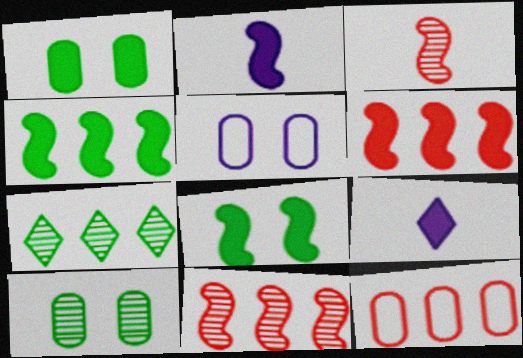[[1, 6, 9], 
[2, 6, 8]]